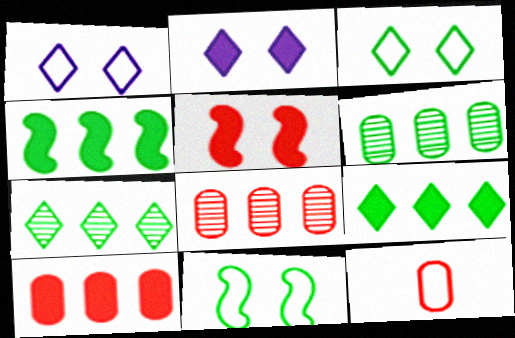[]